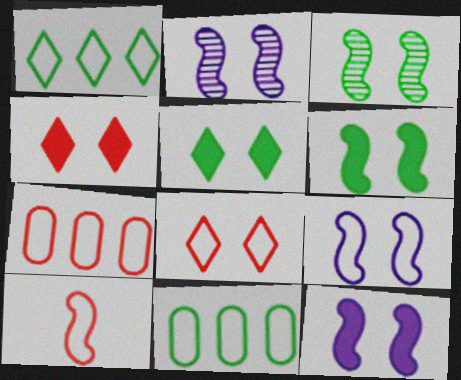[[2, 9, 12], 
[7, 8, 10]]